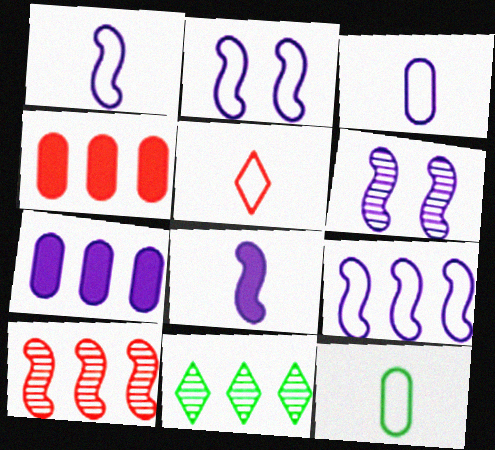[[1, 2, 9], 
[1, 5, 12], 
[4, 9, 11], 
[6, 8, 9]]